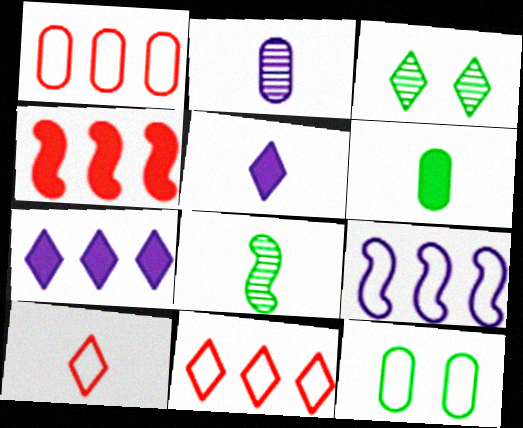[[3, 5, 11], 
[3, 7, 10], 
[9, 10, 12]]